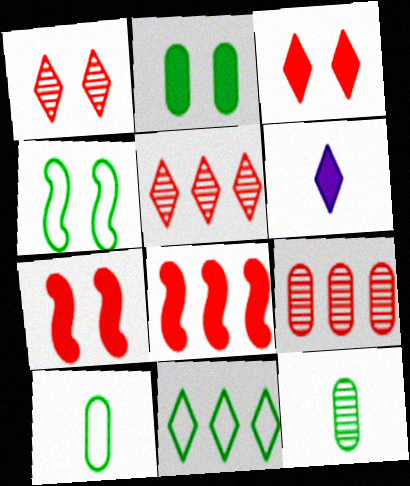[[1, 6, 11], 
[2, 6, 8], 
[4, 6, 9], 
[4, 10, 11]]